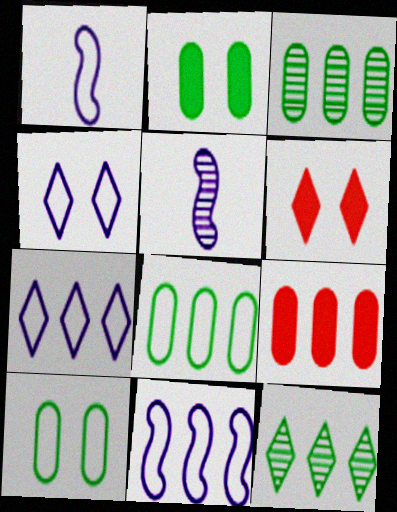[[1, 3, 6], 
[5, 6, 8], 
[9, 11, 12]]